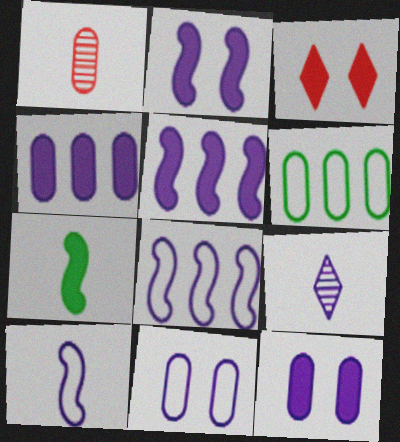[[1, 6, 12], 
[3, 4, 7], 
[5, 9, 11], 
[8, 9, 12]]